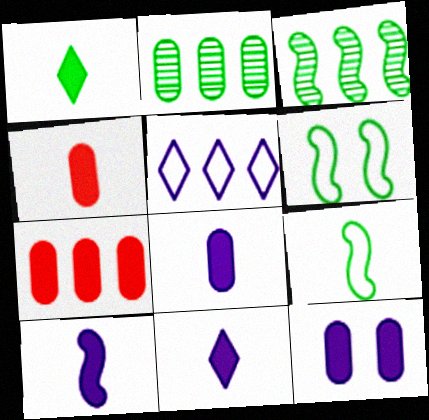[[1, 2, 6], 
[1, 4, 10], 
[3, 5, 7], 
[8, 10, 11]]